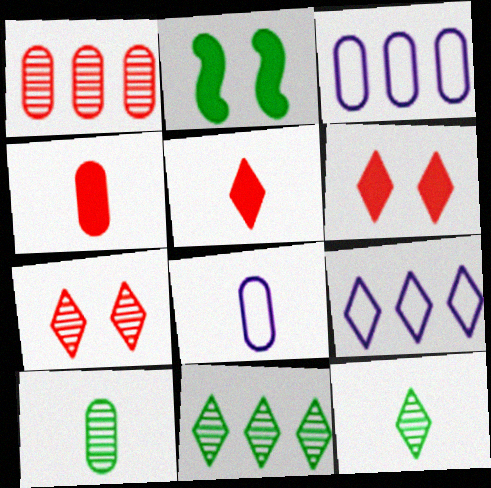[[4, 8, 10], 
[6, 9, 12]]